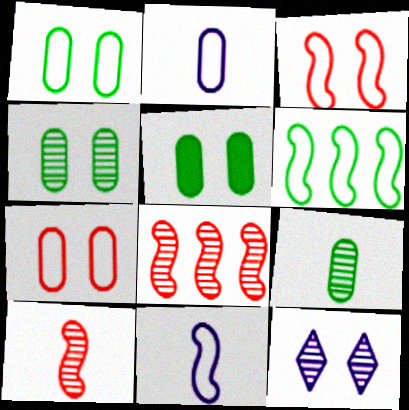[[1, 4, 5], 
[3, 5, 12], 
[3, 6, 11], 
[8, 9, 12]]